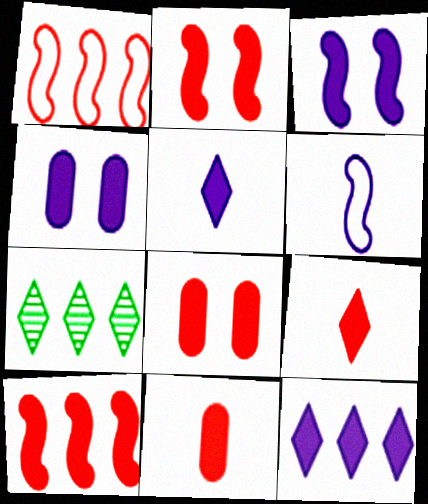[[6, 7, 8], 
[8, 9, 10]]